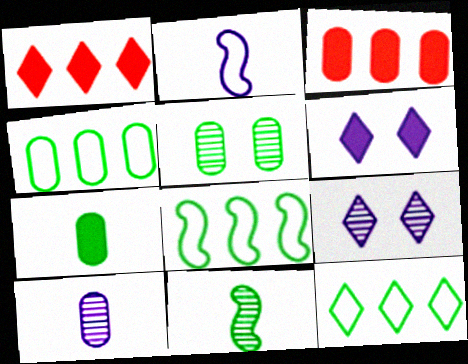[[1, 2, 5], 
[4, 5, 7], 
[4, 8, 12]]